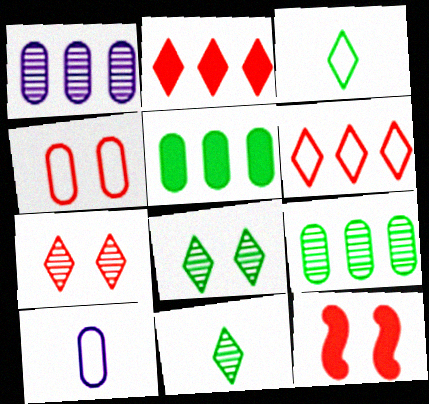[[1, 3, 12], 
[4, 7, 12]]